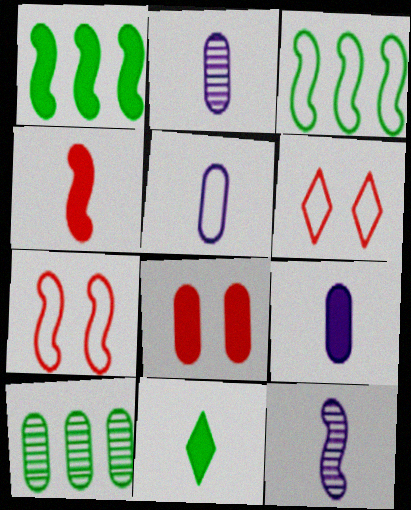[[1, 2, 6], 
[1, 7, 12], 
[2, 5, 9], 
[3, 5, 6], 
[4, 9, 11], 
[5, 8, 10]]